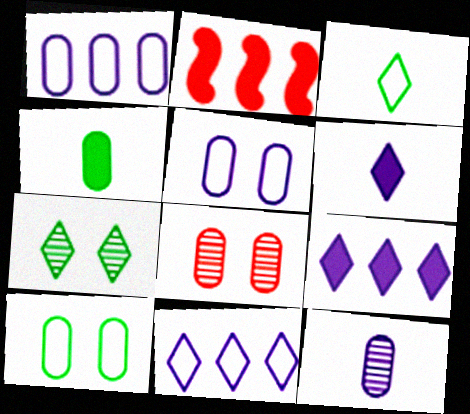[[1, 4, 8]]